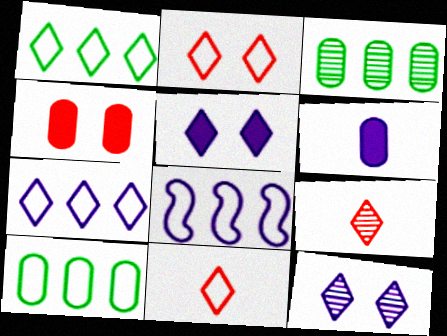[[1, 5, 9], 
[6, 8, 12]]